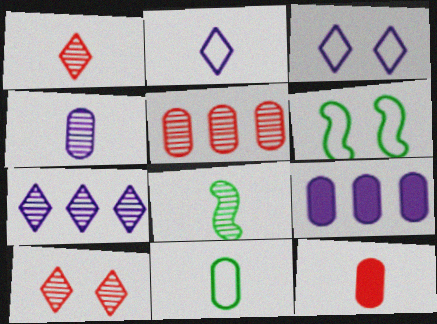[[1, 4, 8], 
[1, 6, 9], 
[2, 8, 12], 
[4, 11, 12], 
[6, 7, 12]]